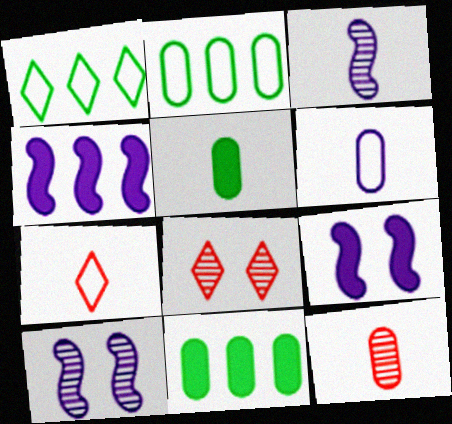[[1, 9, 12], 
[3, 5, 7], 
[5, 6, 12], 
[7, 10, 11]]